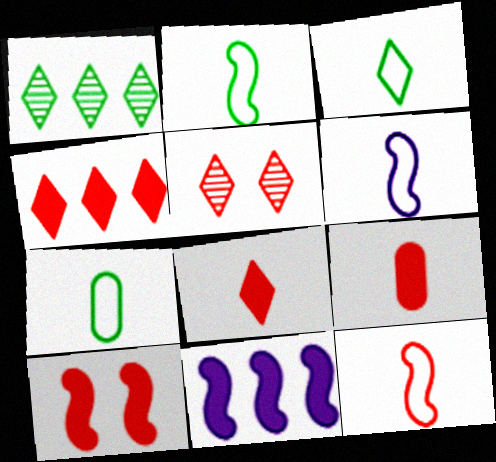[[2, 3, 7], 
[2, 6, 12], 
[4, 9, 10], 
[5, 7, 11]]